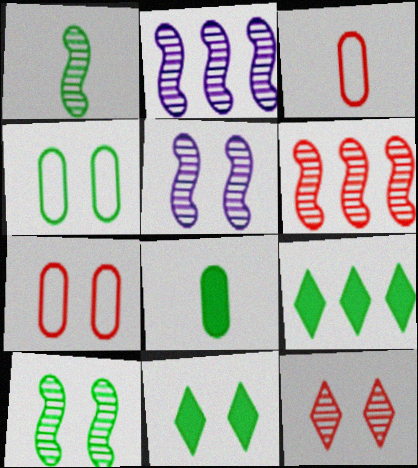[[1, 4, 9], 
[1, 5, 6], 
[2, 3, 11], 
[3, 5, 9], 
[4, 10, 11], 
[5, 7, 11]]